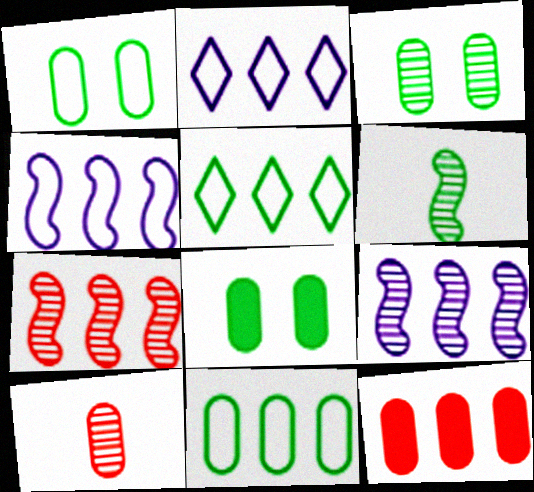[[1, 3, 8], 
[5, 6, 8], 
[5, 9, 12]]